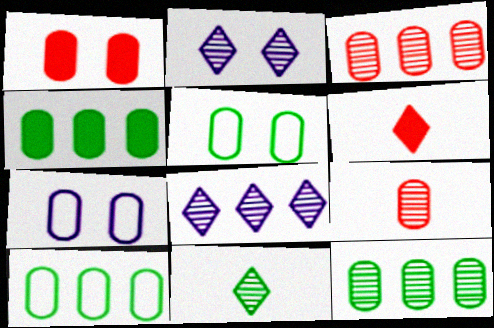[[4, 7, 9], 
[4, 10, 12]]